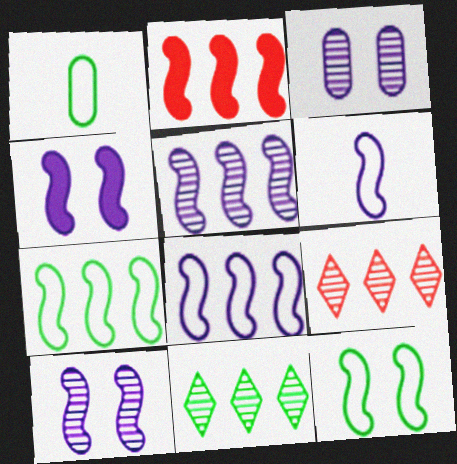[[1, 4, 9], 
[2, 5, 7], 
[4, 5, 6]]